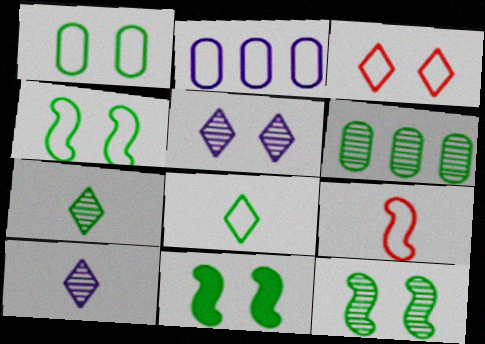[[4, 11, 12], 
[6, 7, 12], 
[6, 8, 11]]